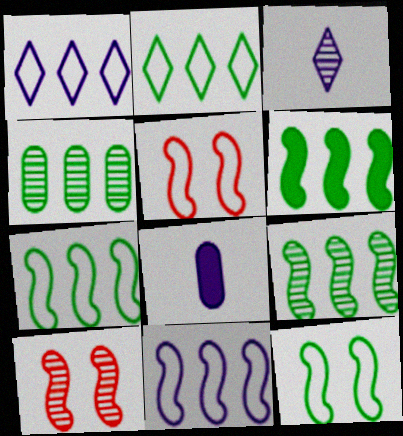[[2, 4, 6], 
[2, 8, 10], 
[3, 4, 10], 
[6, 7, 9]]